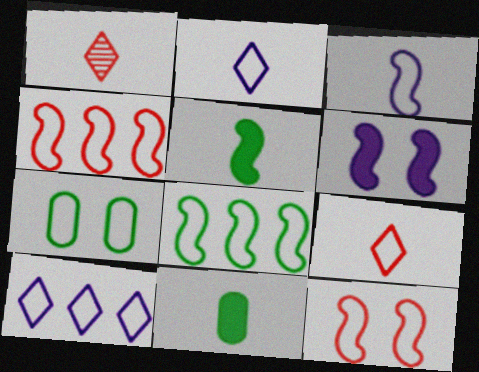[[1, 3, 11], 
[2, 4, 7], 
[3, 8, 12]]